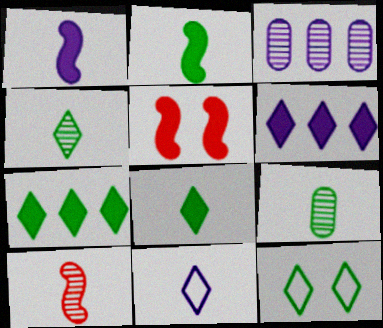[[4, 7, 12]]